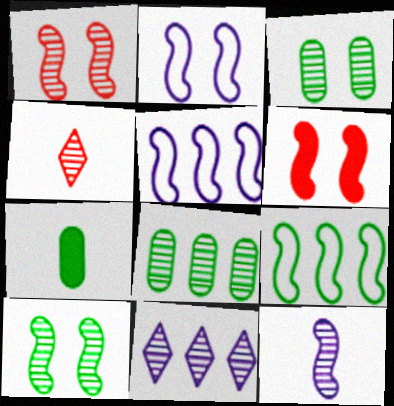[[2, 6, 10], 
[6, 9, 12]]